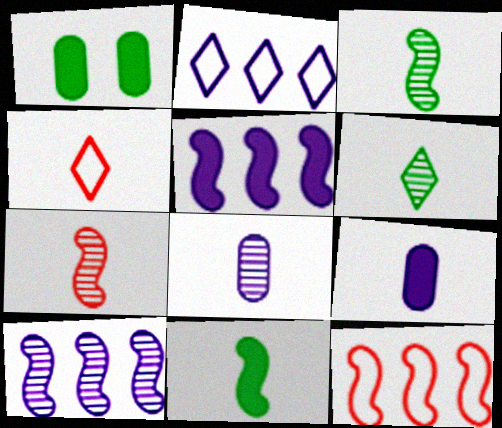[[1, 2, 7], 
[1, 4, 10], 
[3, 4, 9], 
[4, 8, 11], 
[6, 7, 8]]